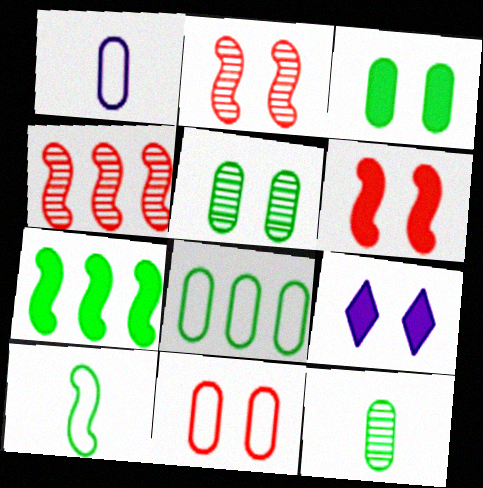[[1, 8, 11], 
[3, 6, 9], 
[3, 8, 12]]